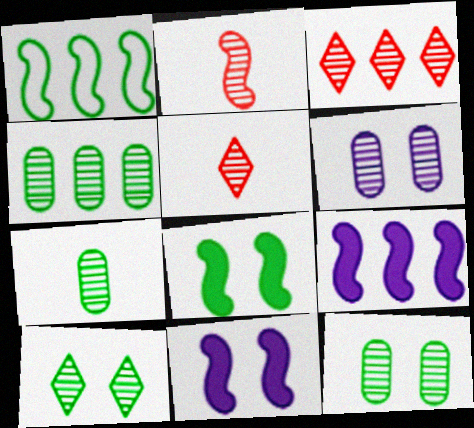[[1, 2, 11], 
[4, 7, 12]]